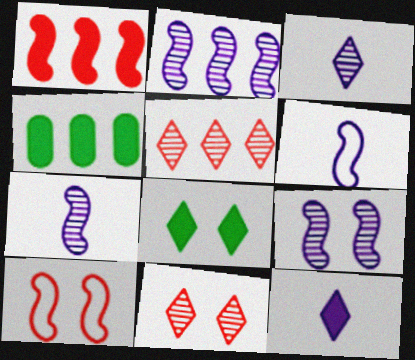[[2, 7, 9], 
[3, 4, 10], 
[4, 6, 11]]